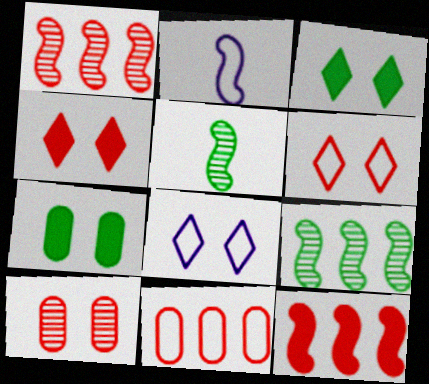[]